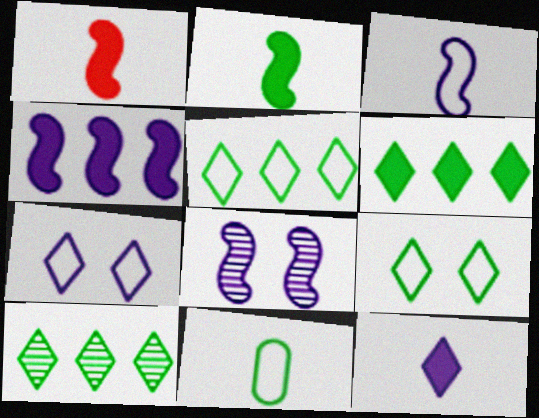[[3, 4, 8], 
[5, 6, 10]]